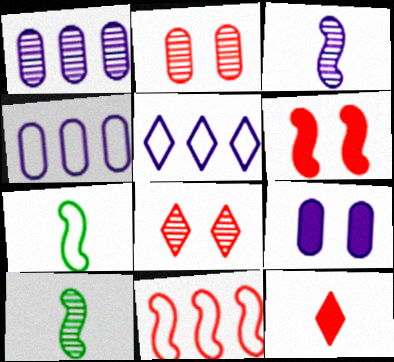[[1, 8, 10], 
[2, 11, 12], 
[3, 5, 9]]